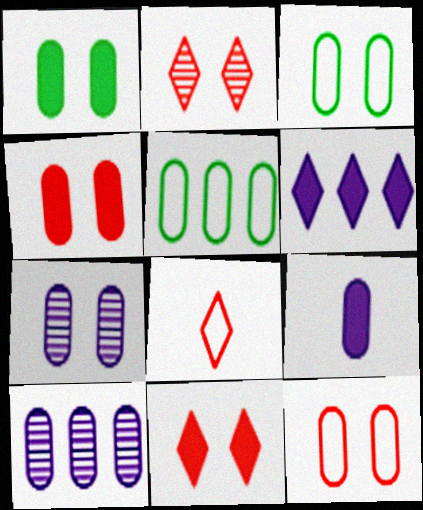[[1, 7, 12], 
[3, 4, 7]]